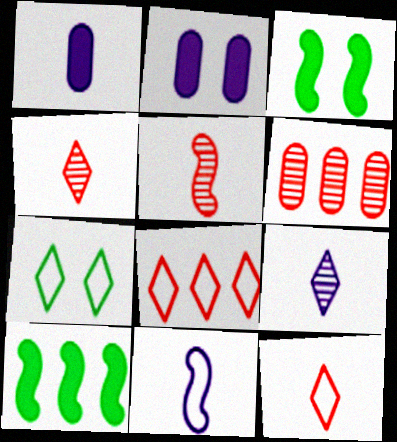[[1, 9, 11]]